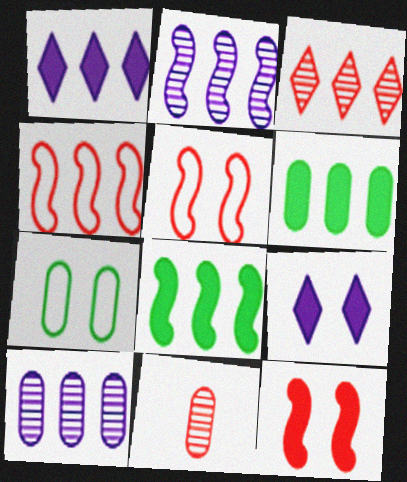[[2, 4, 8]]